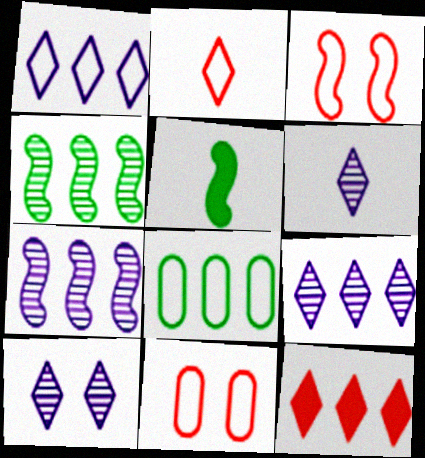[[3, 5, 7], 
[5, 9, 11], 
[6, 9, 10], 
[7, 8, 12]]